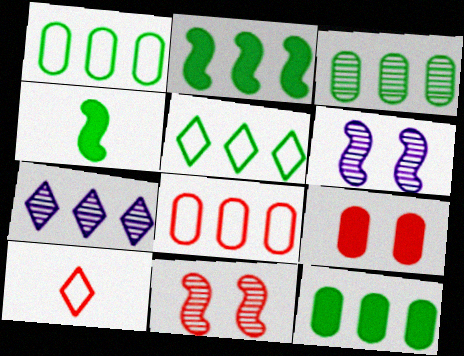[[1, 3, 12], 
[2, 3, 5], 
[2, 7, 8], 
[6, 10, 12]]